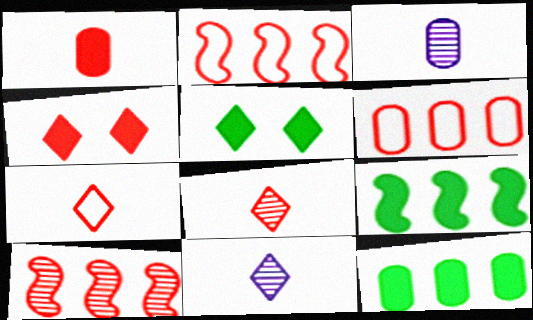[[2, 3, 5]]